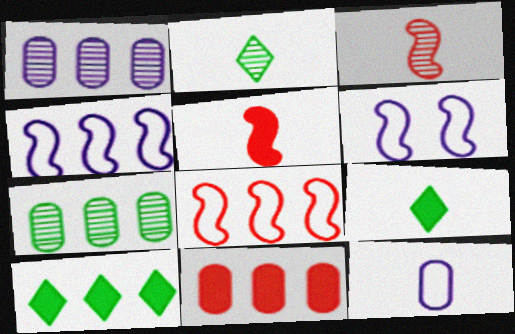[[1, 8, 10], 
[2, 5, 12], 
[2, 6, 11], 
[3, 9, 12]]